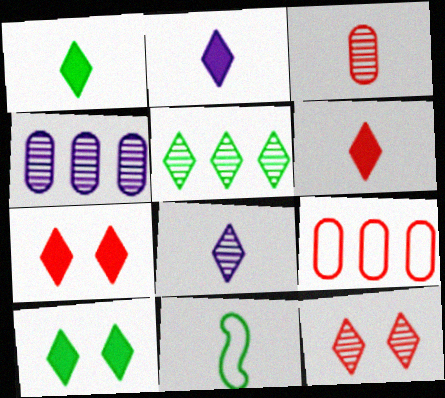[[1, 2, 6], 
[2, 3, 11], 
[4, 7, 11], 
[5, 8, 12]]